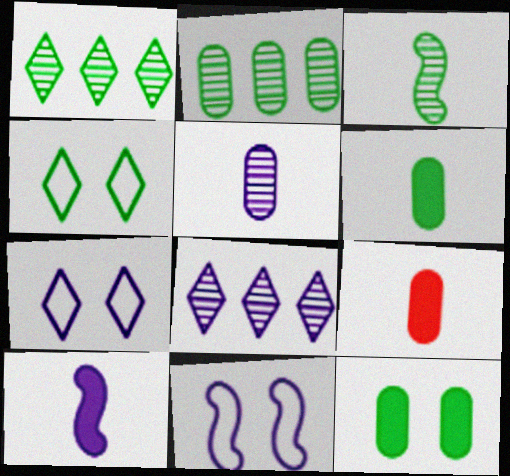[[1, 9, 11]]